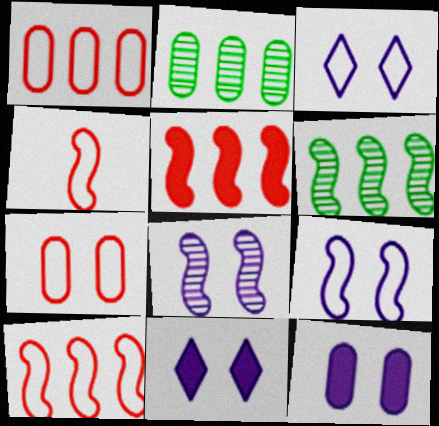[[2, 4, 11], 
[3, 8, 12]]